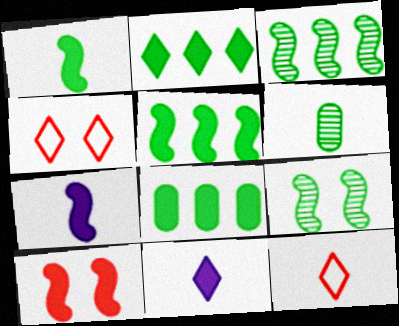[[2, 5, 8], 
[5, 7, 10], 
[6, 7, 12], 
[8, 10, 11]]